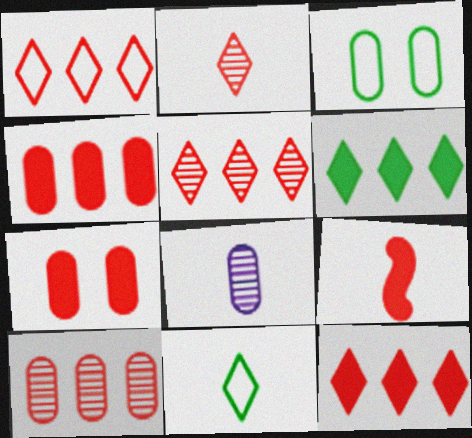[[1, 5, 12], 
[3, 4, 8], 
[7, 9, 12], 
[8, 9, 11]]